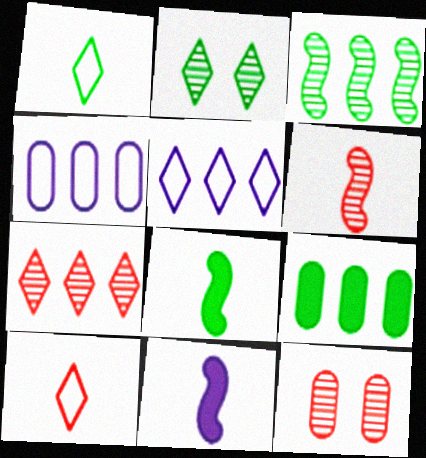[[5, 8, 12], 
[6, 7, 12]]